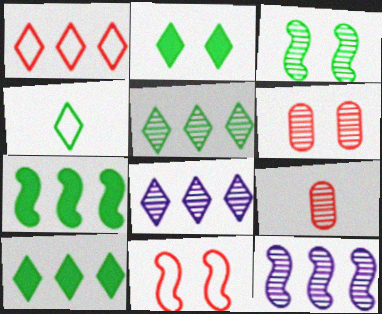[[1, 8, 10], 
[2, 4, 5], 
[3, 8, 9]]